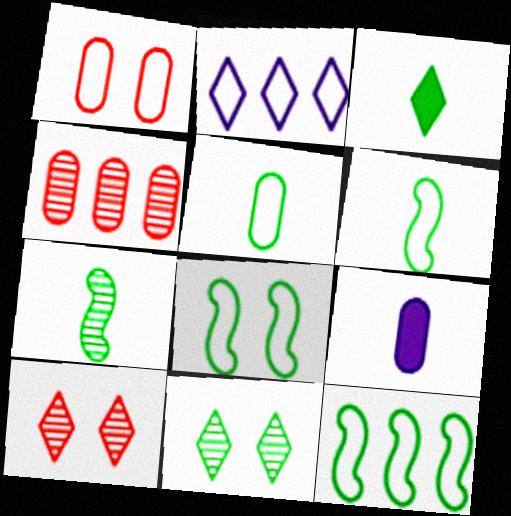[[1, 2, 6], 
[2, 3, 10], 
[3, 5, 7], 
[6, 8, 12], 
[9, 10, 12]]